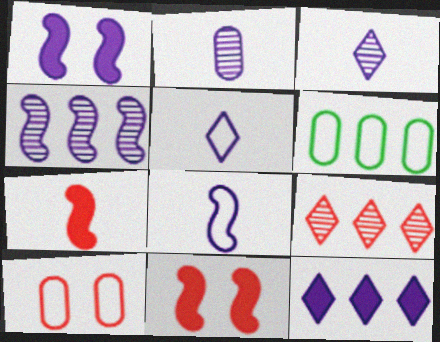[[1, 4, 8], 
[3, 6, 11], 
[7, 9, 10]]